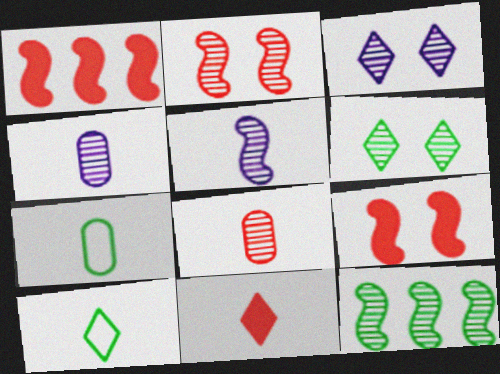[[1, 3, 7], 
[2, 5, 12], 
[3, 8, 12], 
[5, 7, 11]]